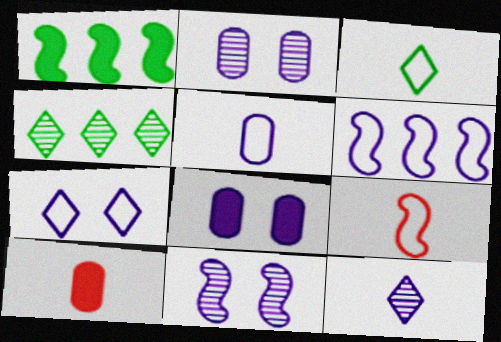[[1, 9, 11], 
[3, 5, 9], 
[4, 8, 9], 
[5, 6, 7], 
[6, 8, 12], 
[7, 8, 11]]